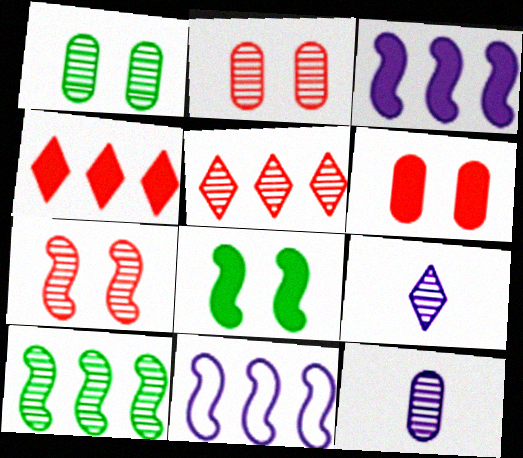[[2, 9, 10]]